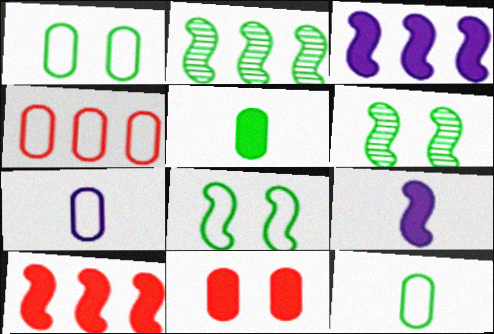[[1, 4, 7]]